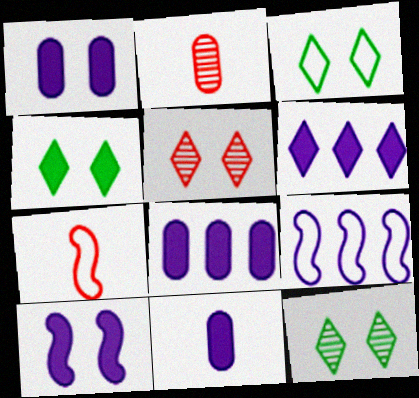[[1, 8, 11], 
[2, 4, 9], 
[3, 4, 12], 
[6, 10, 11], 
[7, 8, 12]]